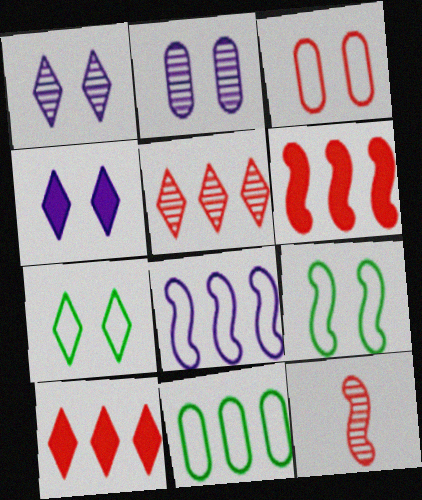[[3, 10, 12], 
[4, 11, 12]]